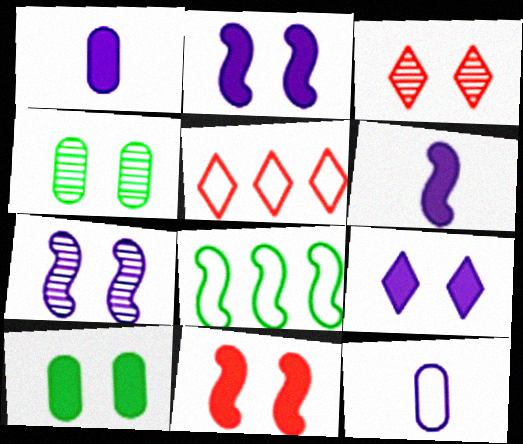[[1, 3, 8], 
[3, 4, 7], 
[4, 5, 6], 
[9, 10, 11]]